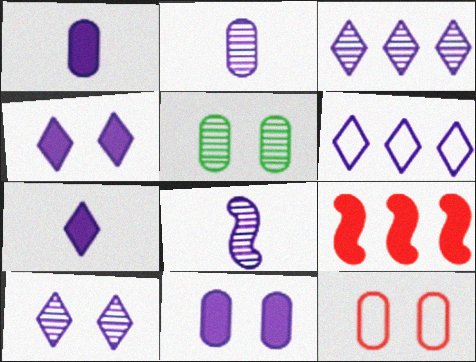[[5, 11, 12], 
[6, 7, 10], 
[6, 8, 11]]